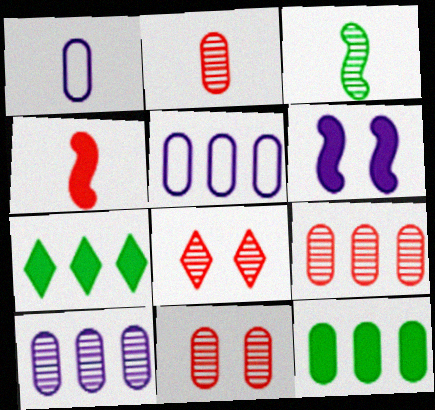[[1, 11, 12], 
[2, 9, 11], 
[3, 8, 10], 
[5, 9, 12]]